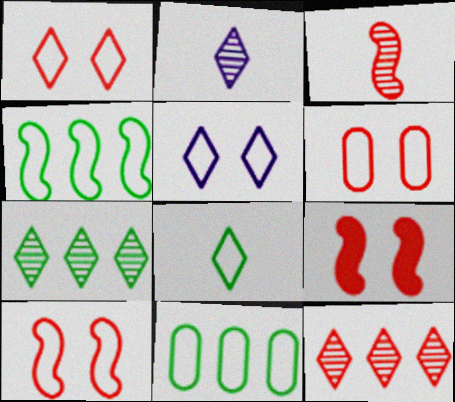[[1, 6, 10], 
[2, 9, 11]]